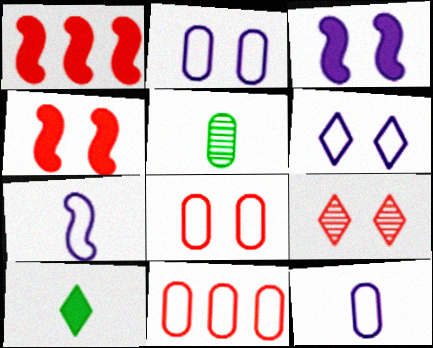[[1, 5, 6], 
[4, 8, 9]]